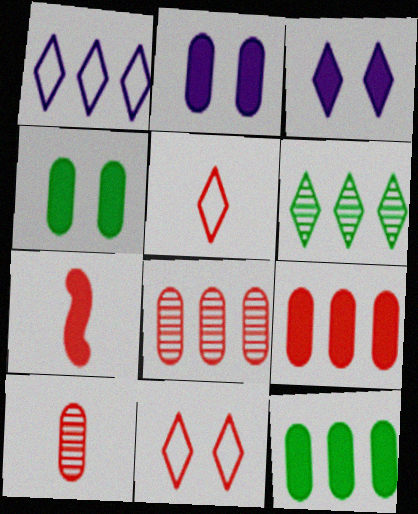[[3, 5, 6], 
[3, 7, 12], 
[5, 7, 10], 
[7, 8, 11]]